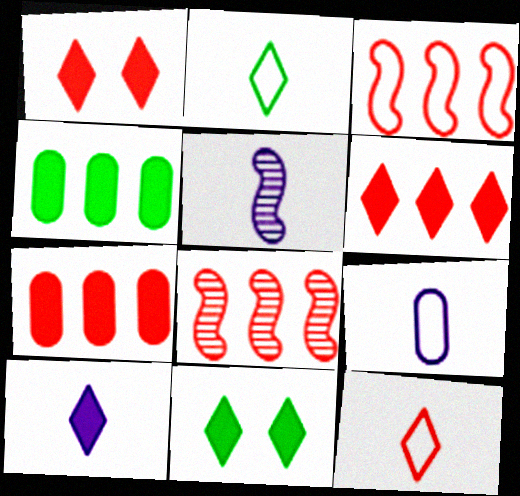[[5, 9, 10], 
[6, 10, 11], 
[8, 9, 11]]